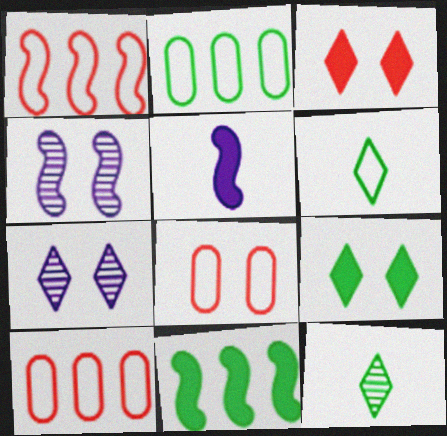[[4, 8, 9]]